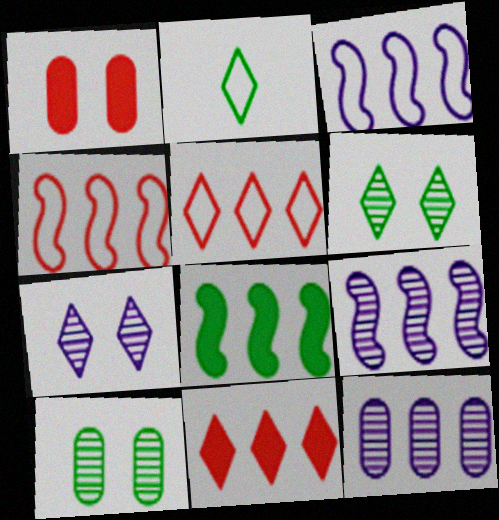[[1, 2, 9], 
[2, 7, 11], 
[2, 8, 10], 
[4, 8, 9], 
[5, 8, 12]]